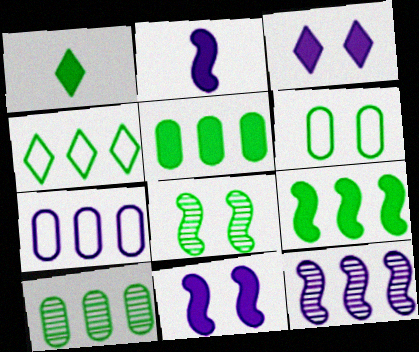[[4, 9, 10]]